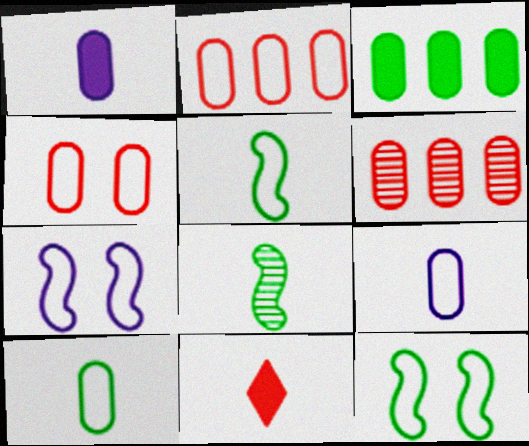[[8, 9, 11]]